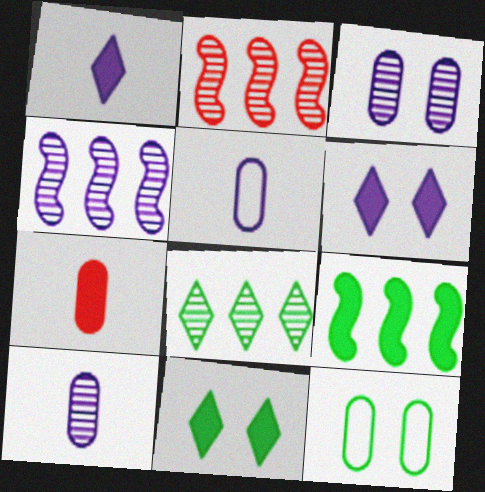[[1, 2, 12], 
[2, 5, 11], 
[4, 5, 6], 
[6, 7, 9]]